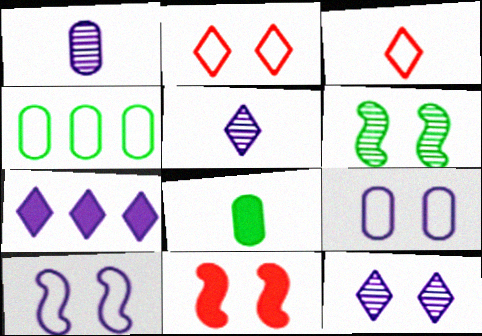[[1, 7, 10], 
[3, 4, 10], 
[4, 5, 11], 
[6, 10, 11], 
[7, 8, 11]]